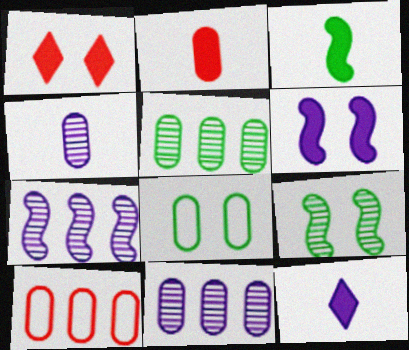[[2, 3, 12], 
[2, 8, 11], 
[9, 10, 12]]